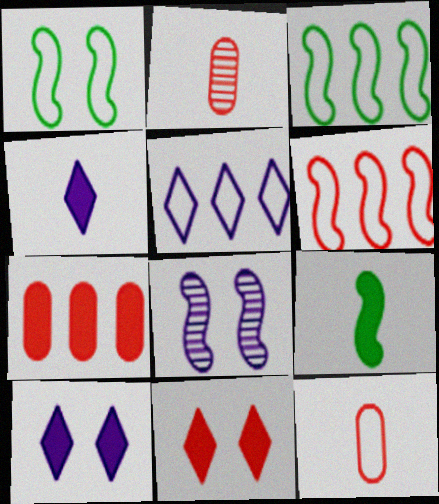[[1, 5, 12], 
[2, 3, 10], 
[2, 6, 11], 
[6, 8, 9], 
[7, 9, 10]]